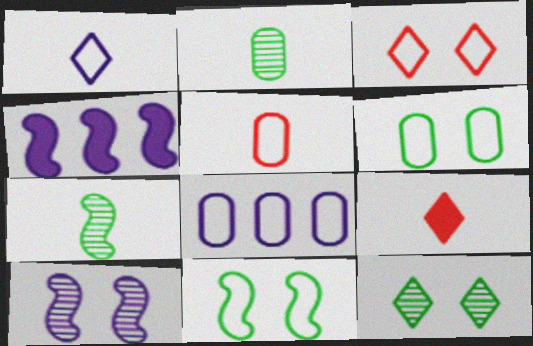[[2, 3, 4], 
[4, 5, 12], 
[5, 6, 8]]